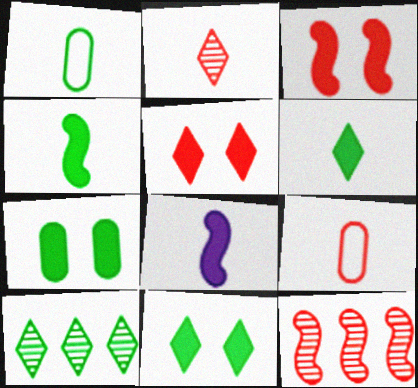[[1, 2, 8], 
[5, 9, 12]]